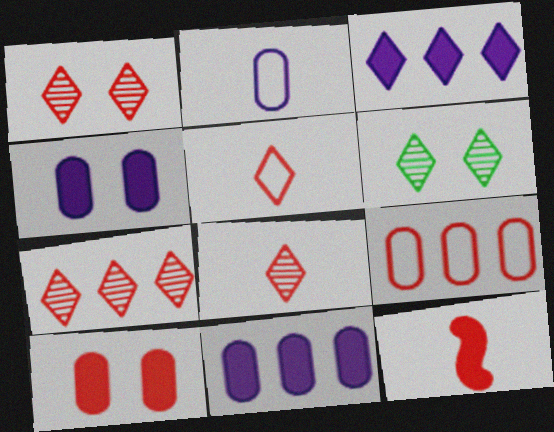[[1, 7, 8], 
[1, 9, 12], 
[3, 5, 6]]